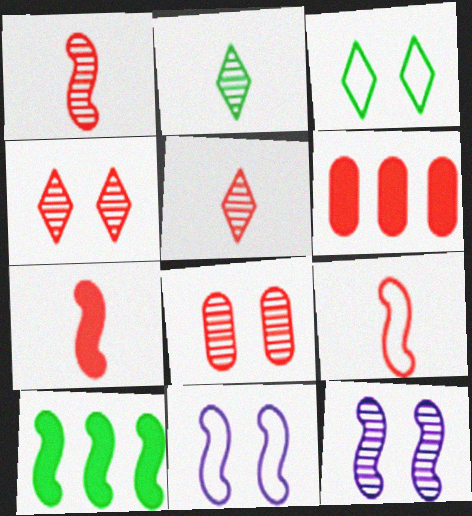[[1, 7, 9], 
[1, 10, 11], 
[2, 6, 11], 
[4, 6, 9], 
[9, 10, 12]]